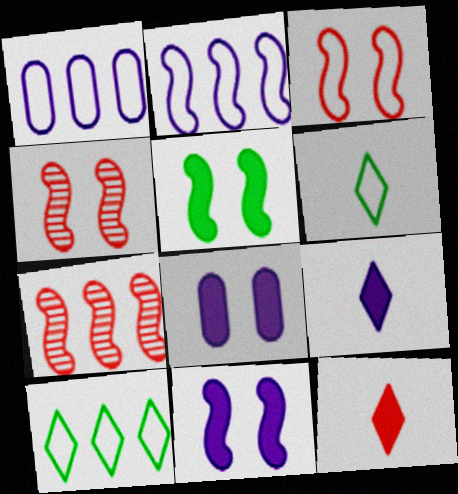[[1, 3, 6], 
[6, 7, 8]]